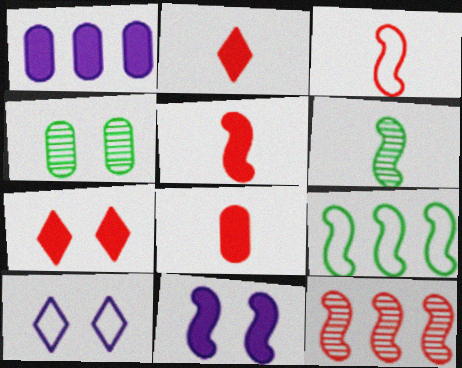[[2, 5, 8]]